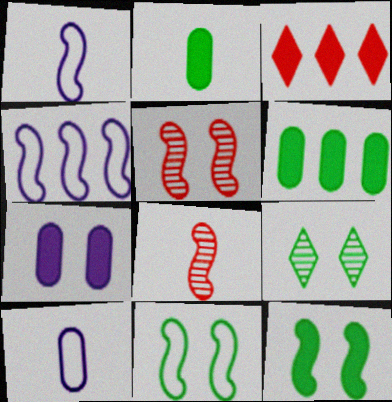[[4, 8, 12]]